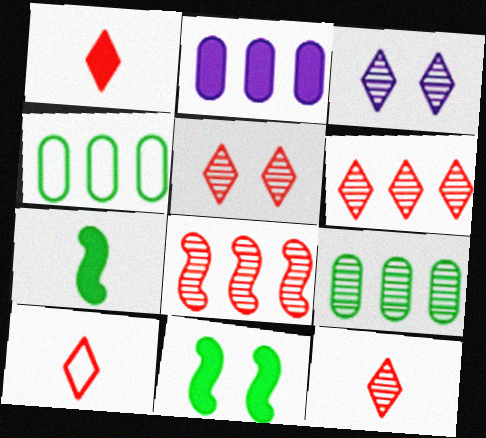[[1, 2, 11], 
[1, 10, 12], 
[5, 6, 12]]